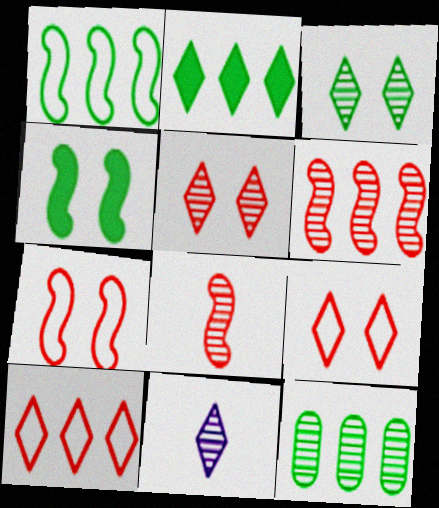[[1, 2, 12], 
[2, 9, 11]]